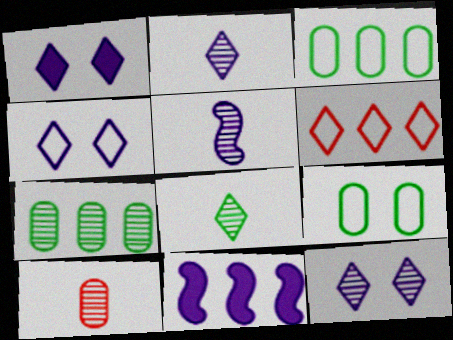[[1, 4, 12], 
[1, 6, 8], 
[5, 8, 10], 
[6, 7, 11]]